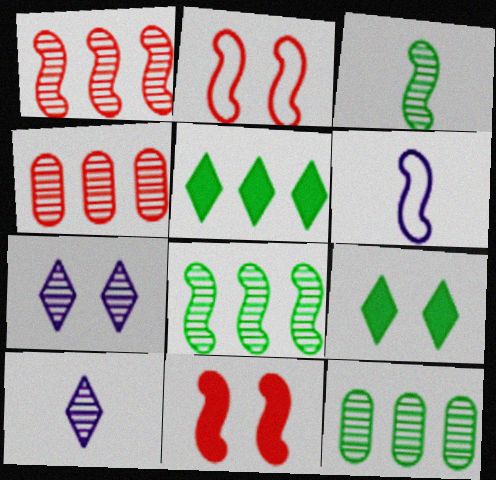[[3, 4, 7], 
[4, 6, 9], 
[6, 8, 11]]